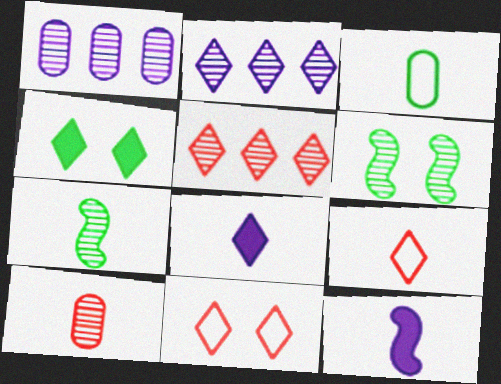[[2, 4, 9], 
[2, 6, 10]]